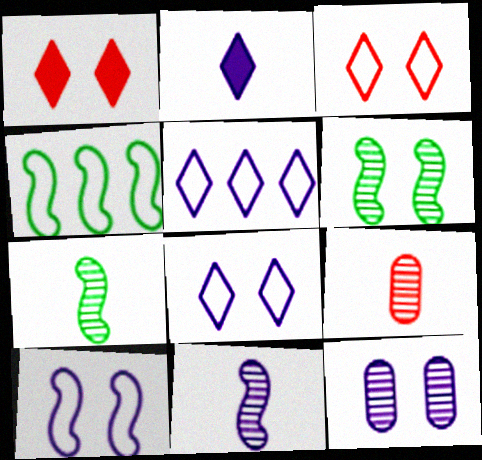[]